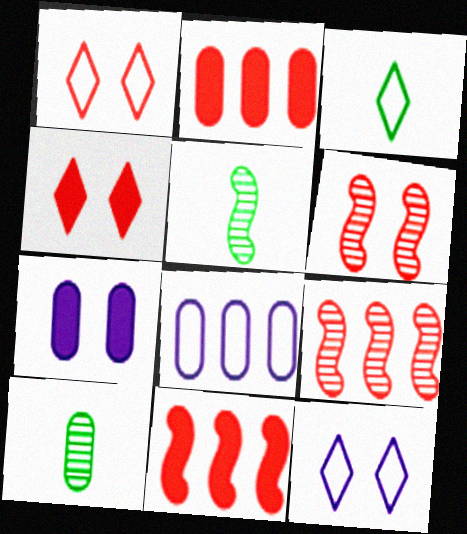[[2, 5, 12], 
[3, 7, 9], 
[4, 5, 8], 
[10, 11, 12]]